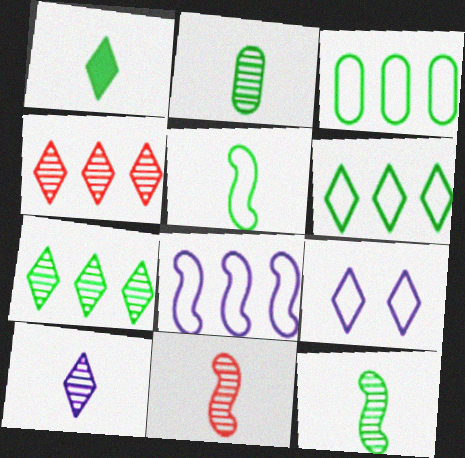[[1, 2, 5], 
[1, 4, 9], 
[2, 10, 11]]